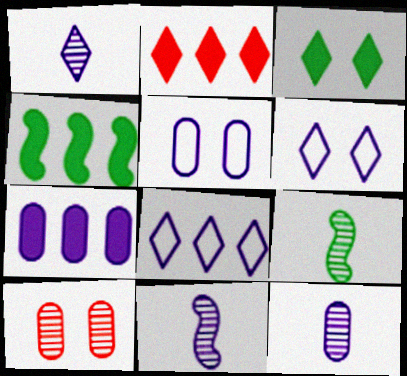[[1, 11, 12], 
[2, 4, 7], 
[2, 5, 9], 
[5, 7, 12], 
[6, 7, 11]]